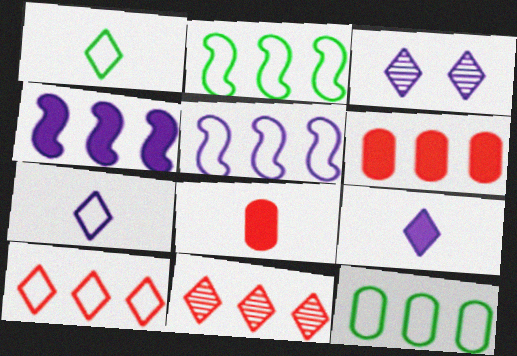[[2, 3, 8], 
[4, 11, 12], 
[5, 10, 12]]